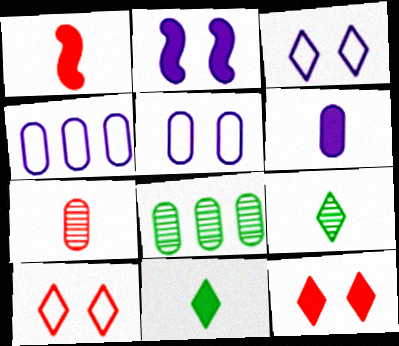[[1, 3, 8], 
[1, 6, 11]]